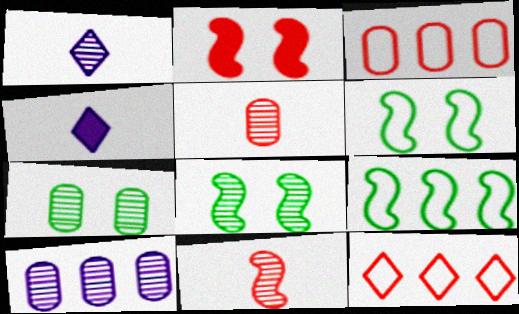[[2, 5, 12], 
[3, 4, 8], 
[5, 7, 10]]